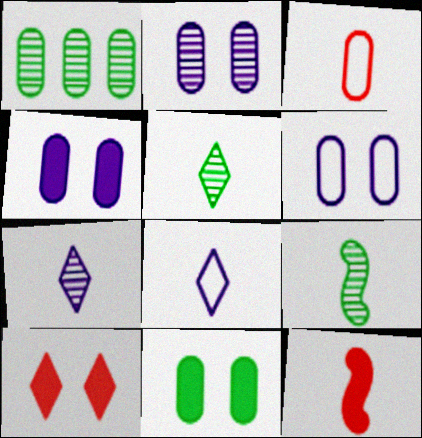[[1, 3, 4], 
[2, 4, 6]]